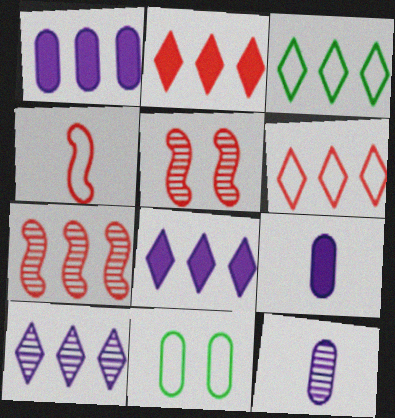[[1, 3, 7], 
[2, 3, 10], 
[3, 5, 9]]